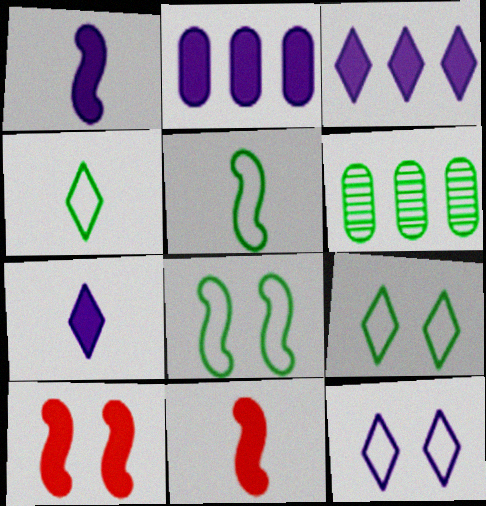[[6, 11, 12]]